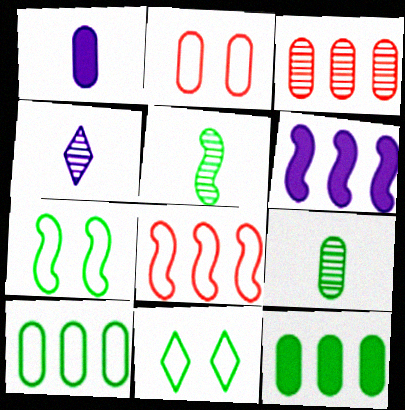[[5, 11, 12]]